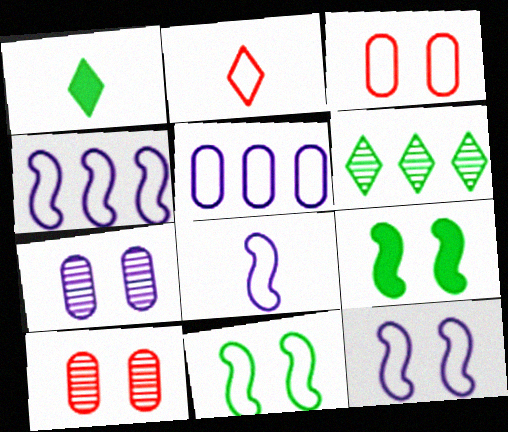[[1, 4, 10], 
[2, 5, 11], 
[4, 8, 12]]